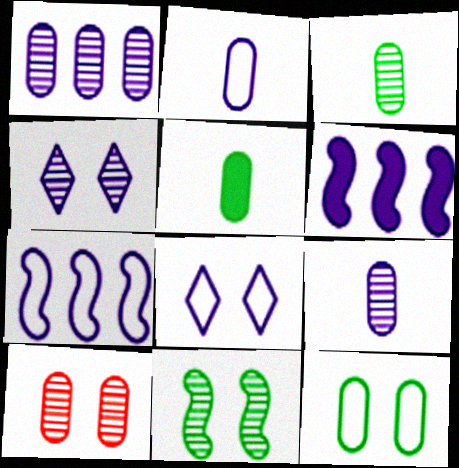[[1, 3, 10], 
[2, 4, 6], 
[2, 7, 8], 
[4, 10, 11], 
[6, 8, 9]]